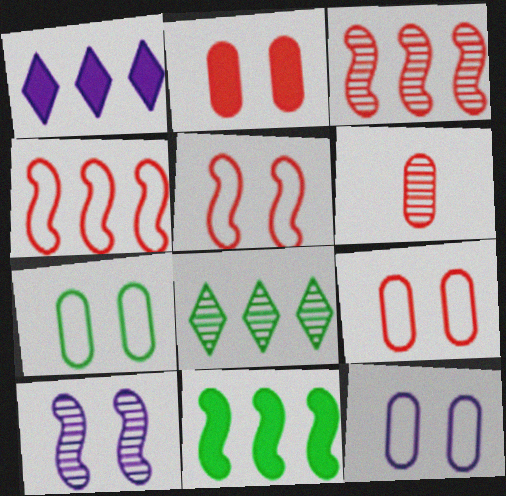[[6, 8, 10], 
[7, 9, 12]]